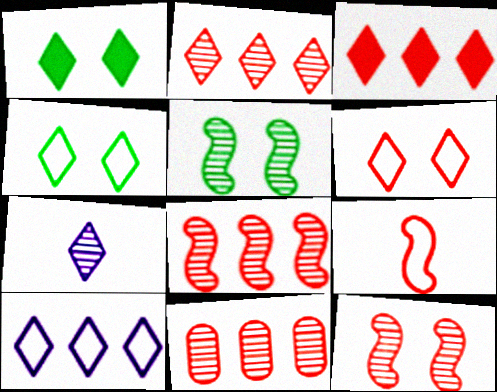[[2, 8, 11], 
[3, 4, 7], 
[5, 7, 11]]